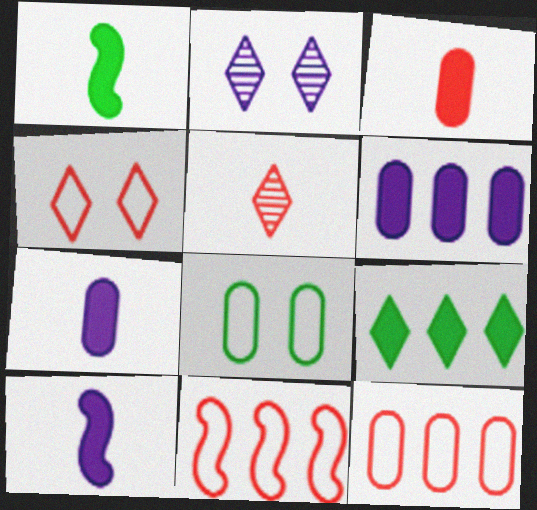[[1, 2, 12]]